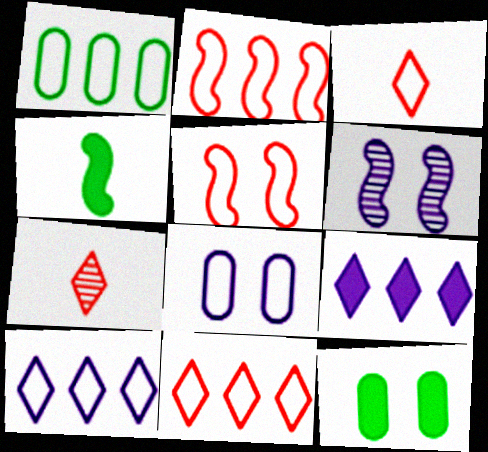[[1, 2, 10], 
[2, 4, 6]]